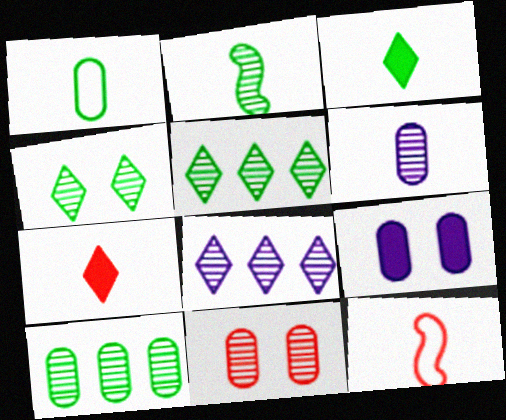[[1, 2, 3], 
[2, 4, 10], 
[2, 8, 11], 
[3, 6, 12], 
[5, 9, 12], 
[6, 10, 11]]